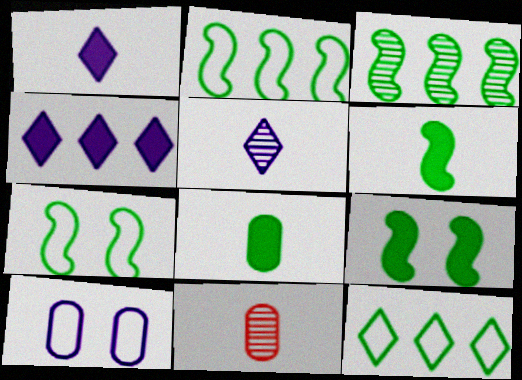[[3, 6, 7], 
[4, 7, 11]]